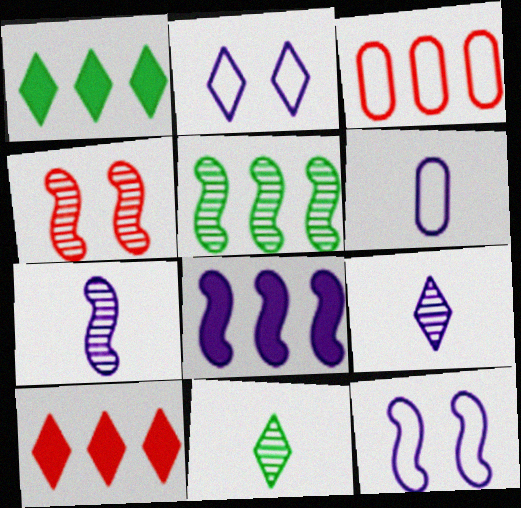[[1, 4, 6], 
[2, 10, 11], 
[4, 5, 7], 
[7, 8, 12]]